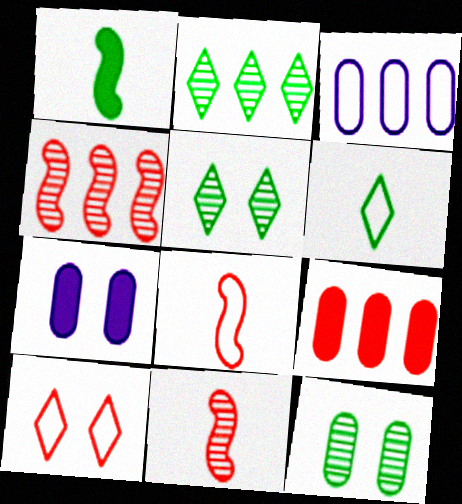[[2, 7, 8], 
[4, 6, 7], 
[9, 10, 11]]